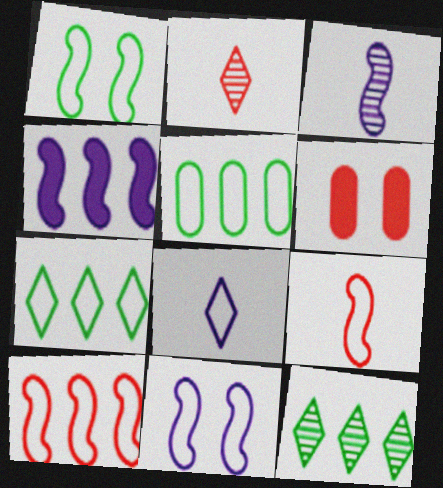[[2, 6, 10], 
[3, 4, 11], 
[3, 6, 7]]